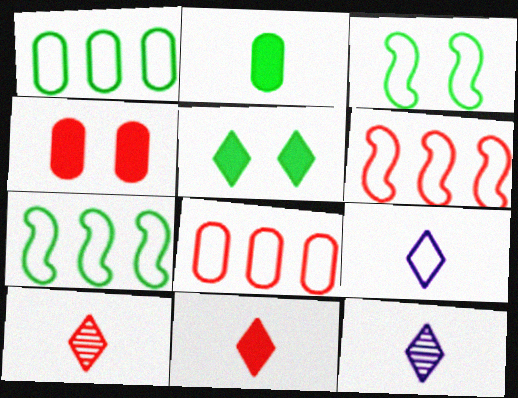[[3, 8, 9], 
[4, 6, 10], 
[4, 7, 12]]